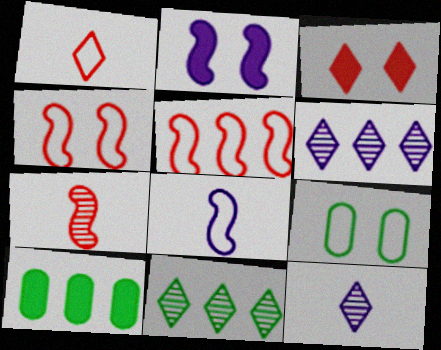[[4, 10, 12], 
[5, 6, 10]]